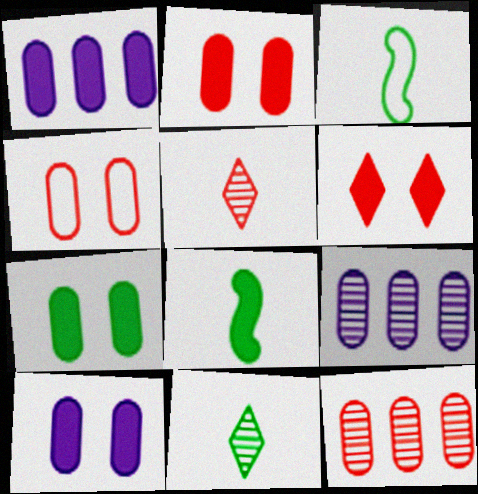[[1, 6, 8], 
[2, 7, 10], 
[3, 6, 9]]